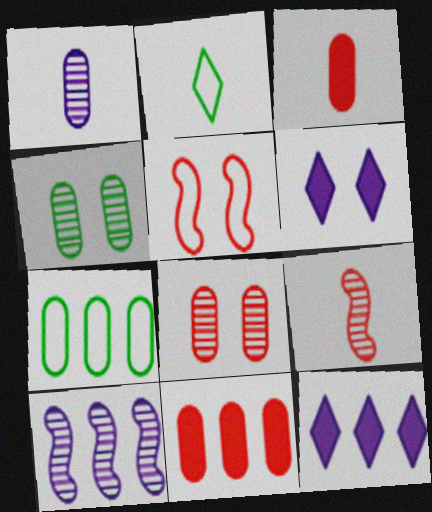[[4, 5, 6], 
[6, 7, 9]]